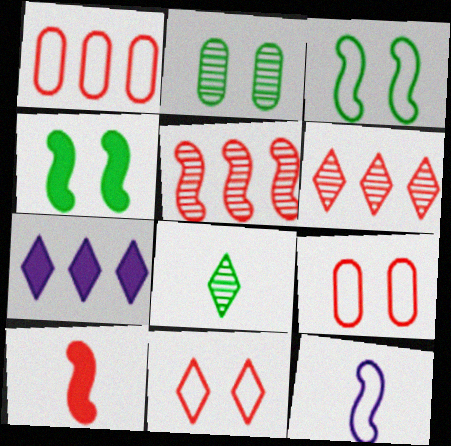[[4, 5, 12], 
[6, 9, 10], 
[7, 8, 11]]